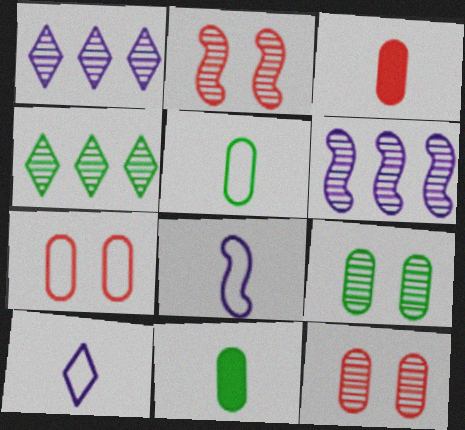[]